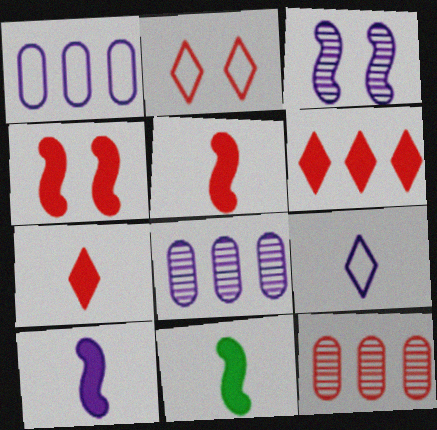[[2, 5, 12], 
[2, 8, 11], 
[5, 10, 11]]